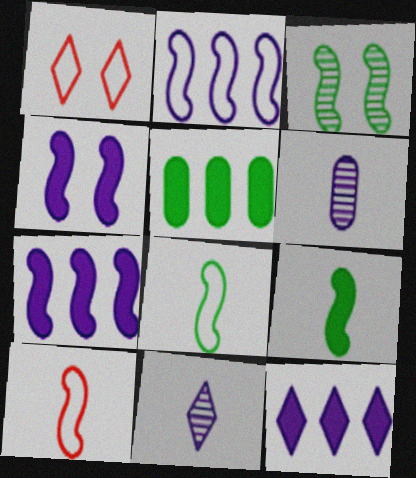[[3, 7, 10]]